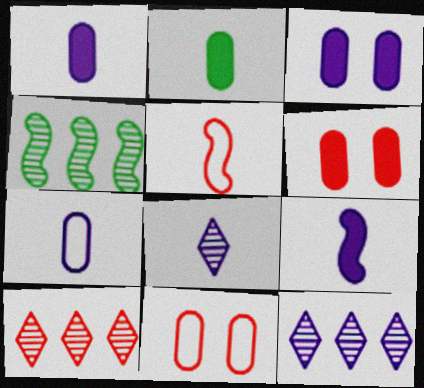[[2, 5, 8], 
[5, 6, 10], 
[7, 8, 9]]